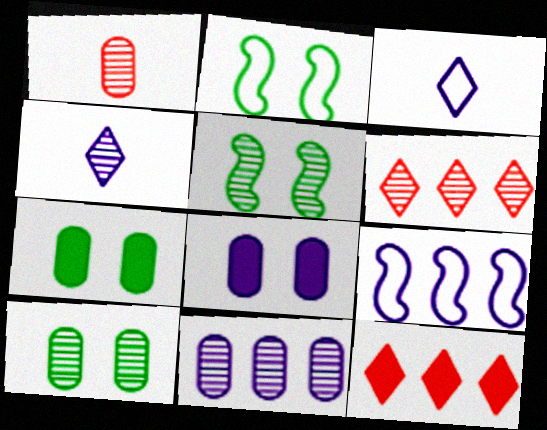[[1, 10, 11], 
[4, 8, 9]]